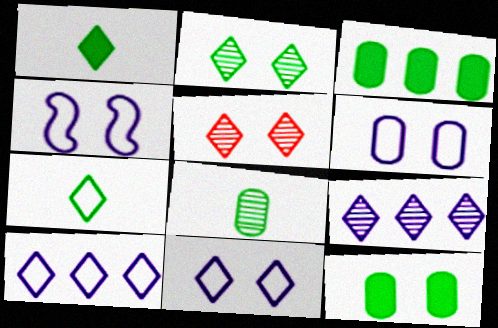[[1, 5, 10], 
[4, 5, 12], 
[4, 6, 11]]